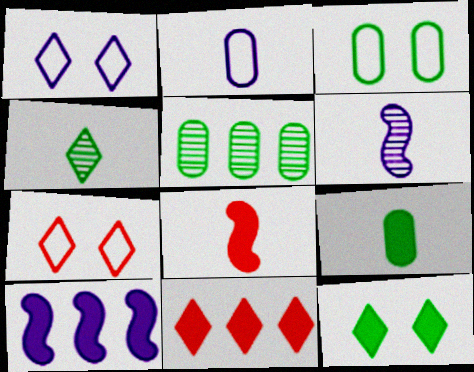[[1, 4, 11], 
[1, 5, 8], 
[2, 4, 8], 
[3, 5, 9], 
[3, 6, 11]]